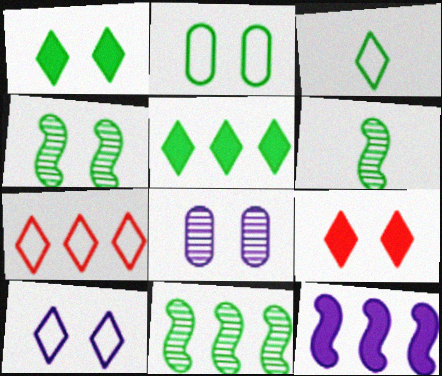[[1, 2, 4], 
[2, 5, 6], 
[3, 7, 10], 
[4, 6, 11]]